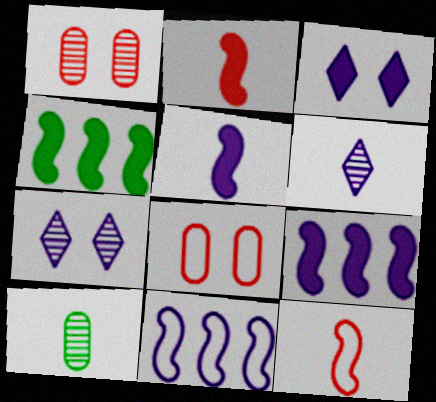[[4, 6, 8]]